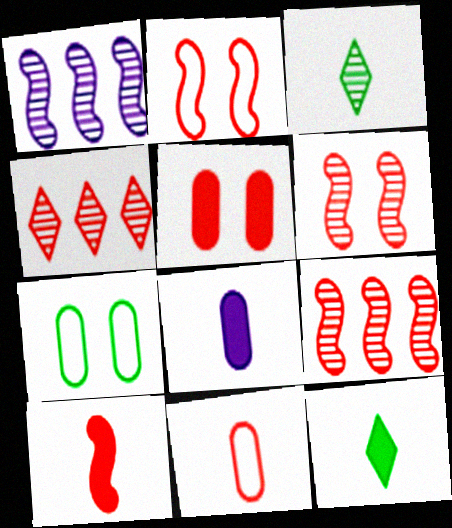[[2, 9, 10], 
[8, 10, 12]]